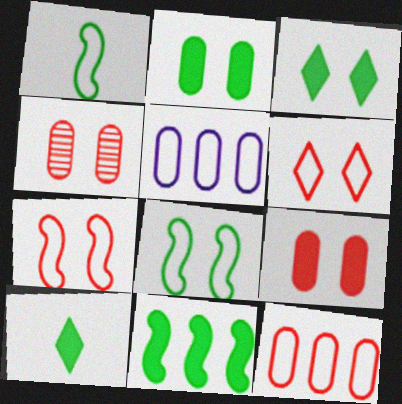[[1, 5, 6], 
[2, 10, 11]]